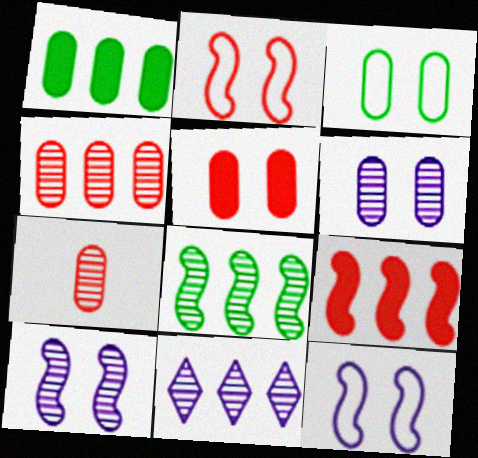[[3, 5, 6], 
[4, 8, 11]]